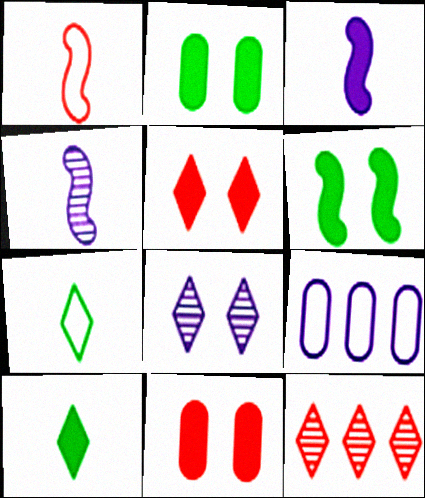[[1, 11, 12], 
[3, 8, 9]]